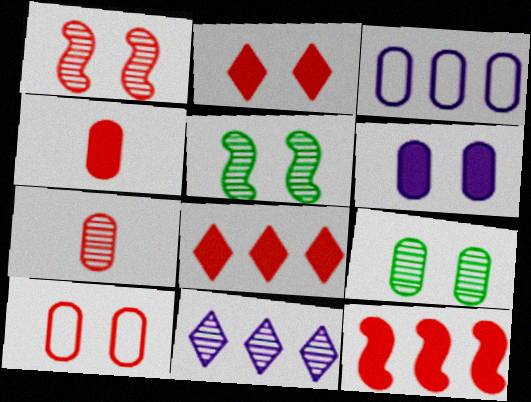[[1, 2, 10], 
[2, 4, 12], 
[3, 4, 9], 
[5, 7, 11], 
[6, 9, 10]]